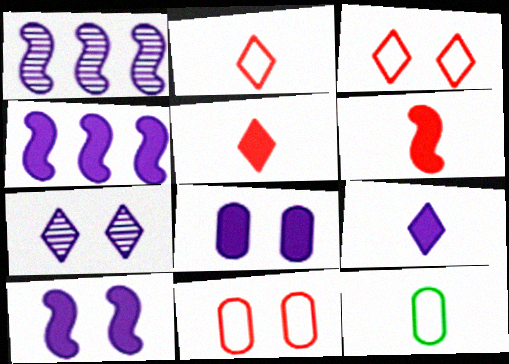[[4, 8, 9]]